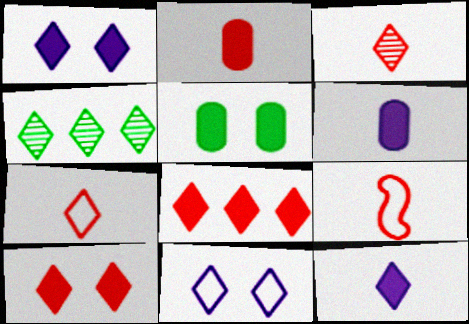[[1, 4, 7], 
[2, 3, 9]]